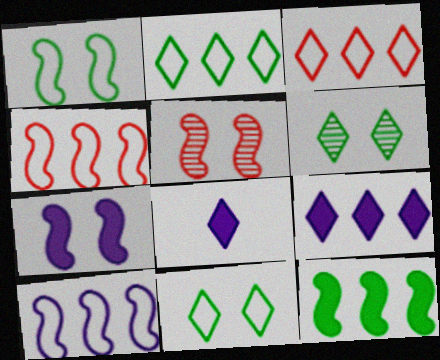[[1, 5, 7], 
[3, 6, 8]]